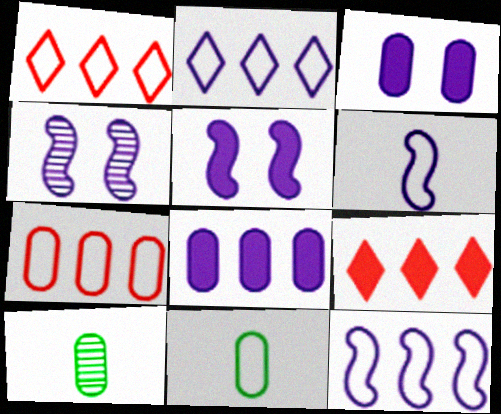[[1, 5, 10], 
[3, 7, 10], 
[4, 9, 11]]